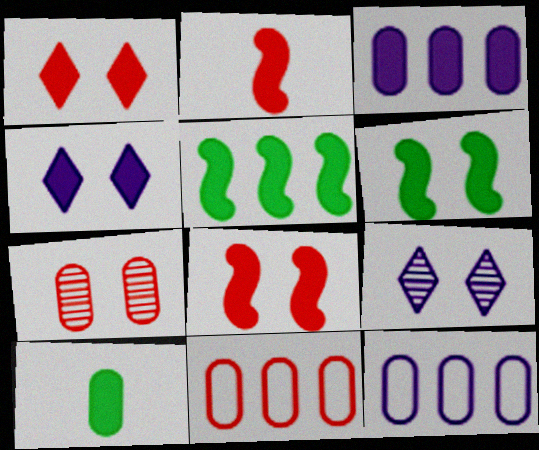[[7, 10, 12]]